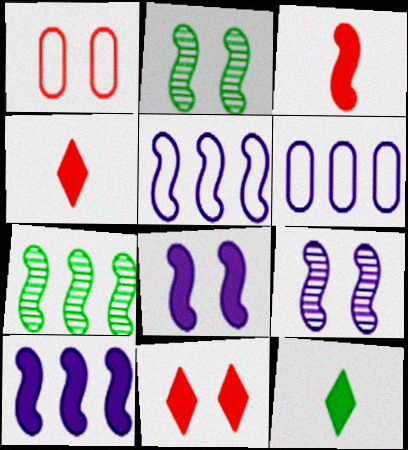[[2, 3, 5], 
[2, 4, 6]]